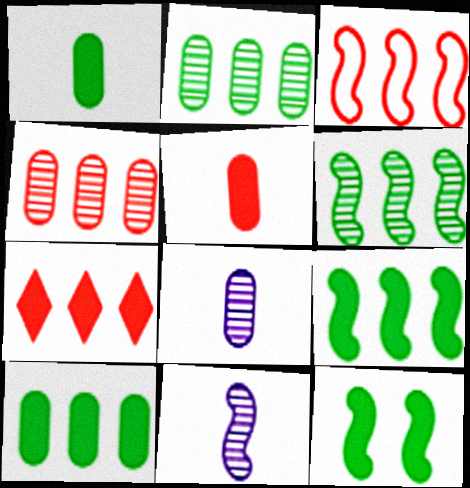[[3, 4, 7], 
[3, 11, 12]]